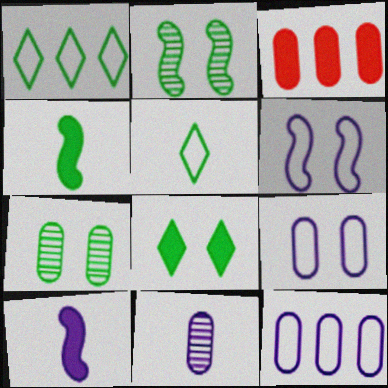[[1, 4, 7], 
[3, 8, 10]]